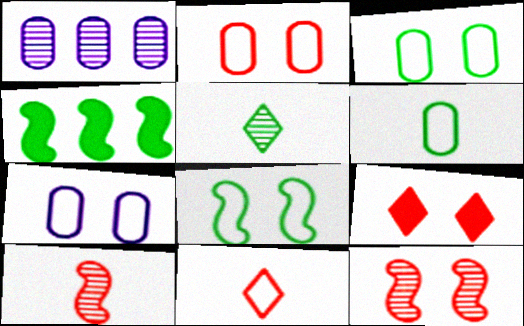[[1, 5, 12], 
[2, 3, 7], 
[2, 9, 12], 
[3, 4, 5]]